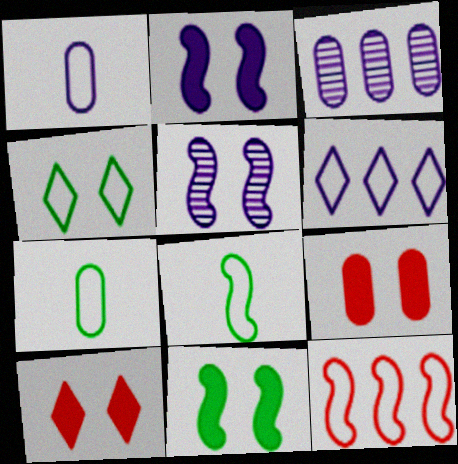[[1, 4, 12], 
[3, 7, 9], 
[3, 8, 10], 
[4, 5, 9]]